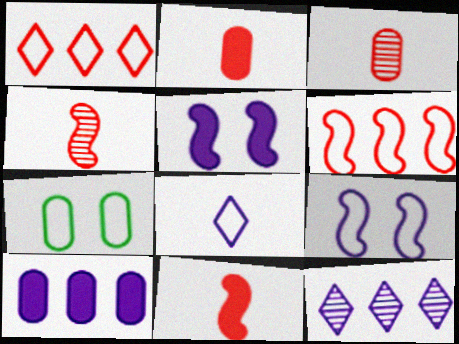[[3, 7, 10], 
[6, 7, 8], 
[7, 11, 12]]